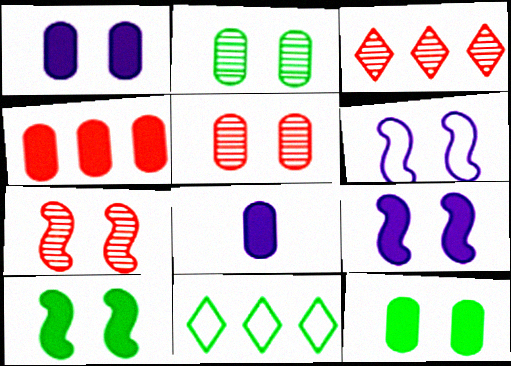[[4, 8, 12], 
[6, 7, 10], 
[7, 8, 11]]